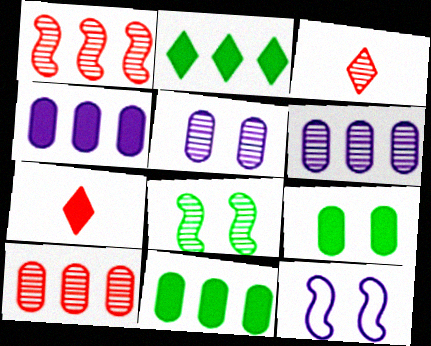[[3, 6, 8], 
[3, 11, 12]]